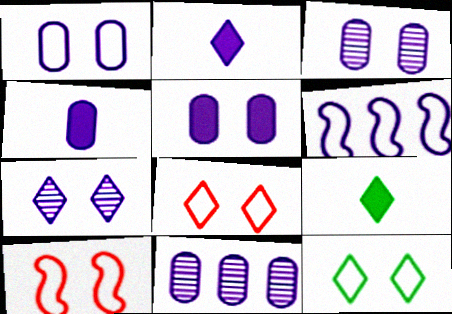[[1, 3, 5], 
[1, 4, 11], 
[1, 10, 12], 
[2, 3, 6], 
[4, 6, 7], 
[9, 10, 11]]